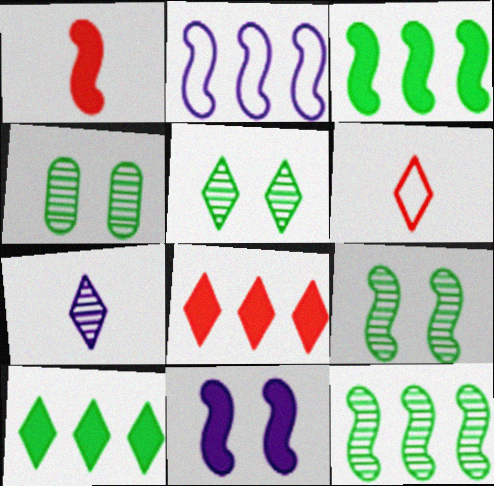[[1, 2, 9], 
[1, 3, 11], 
[4, 5, 9]]